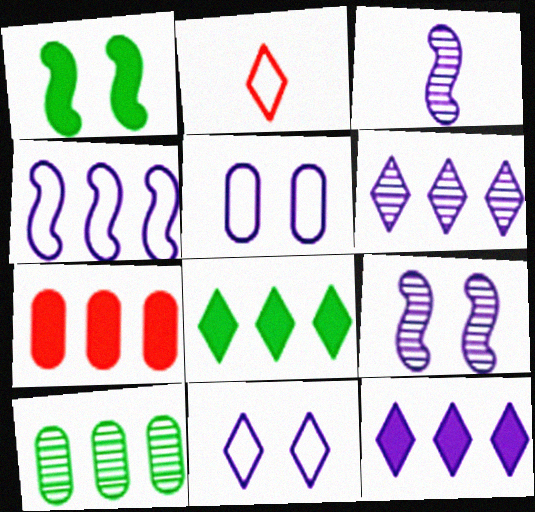[[3, 5, 12]]